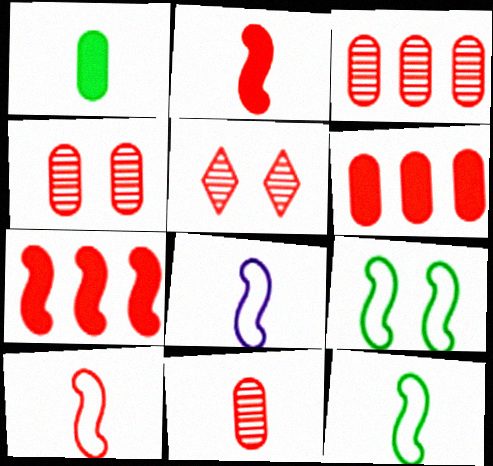[[3, 4, 11], 
[5, 6, 10], 
[8, 10, 12]]